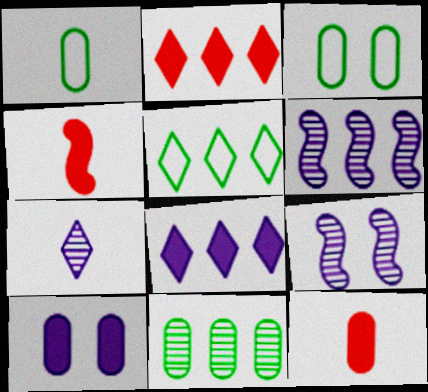[[1, 2, 9], 
[1, 4, 7], 
[5, 9, 12]]